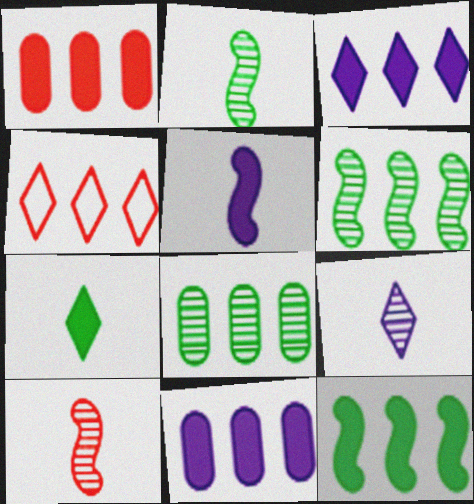[[1, 3, 12], 
[4, 6, 11]]